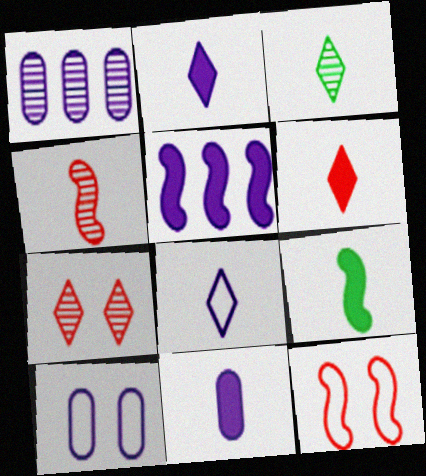[[1, 10, 11], 
[3, 6, 8], 
[6, 9, 11]]